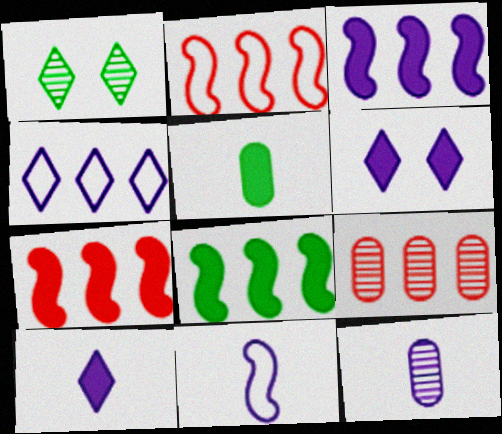[[3, 7, 8], 
[4, 8, 9], 
[5, 6, 7], 
[10, 11, 12]]